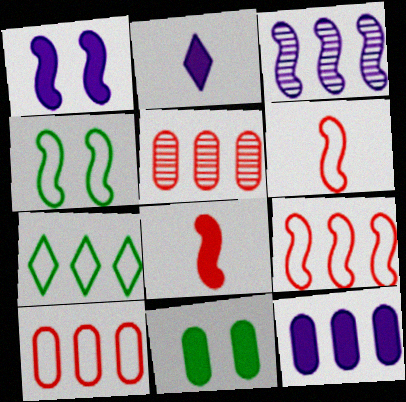[[1, 2, 12], 
[2, 4, 5], 
[3, 4, 8]]